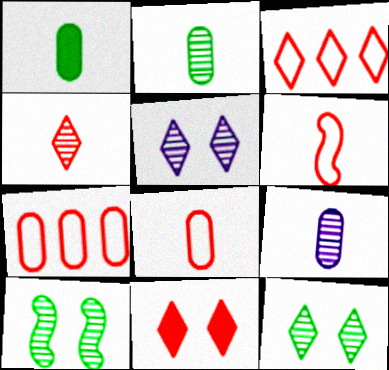[[1, 8, 9], 
[3, 4, 11]]